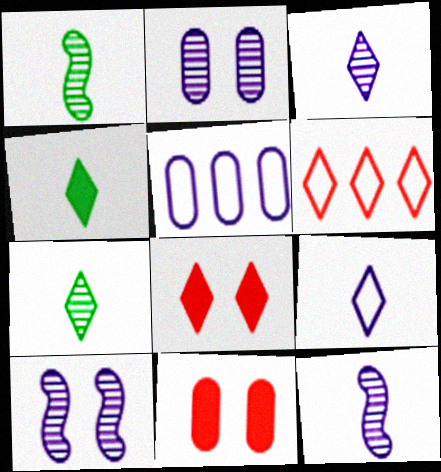[[1, 5, 8]]